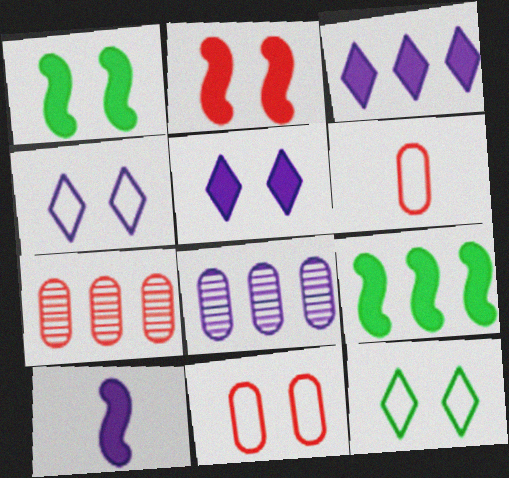[[2, 9, 10], 
[4, 8, 10], 
[7, 10, 12]]